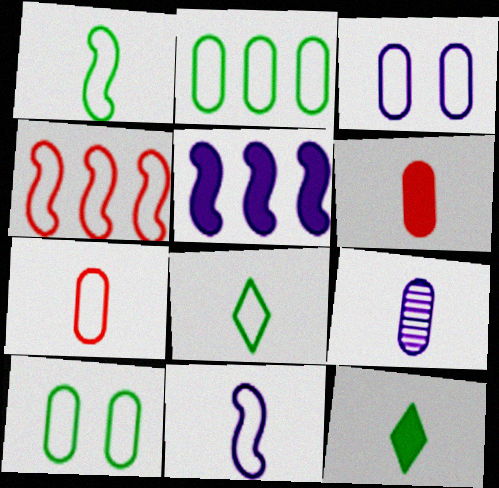[[2, 3, 7], 
[3, 4, 8], 
[7, 8, 11]]